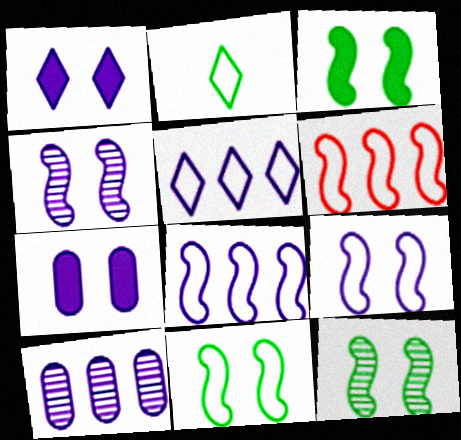[[3, 11, 12]]